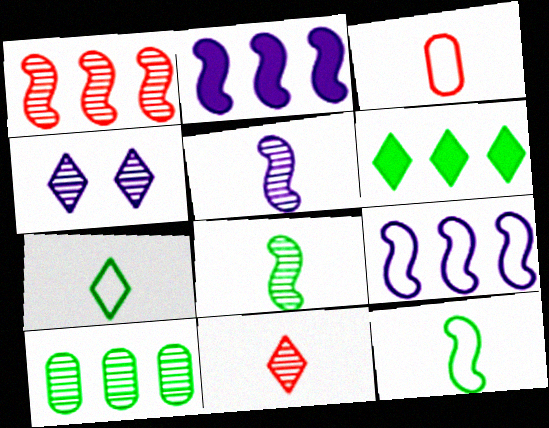[]